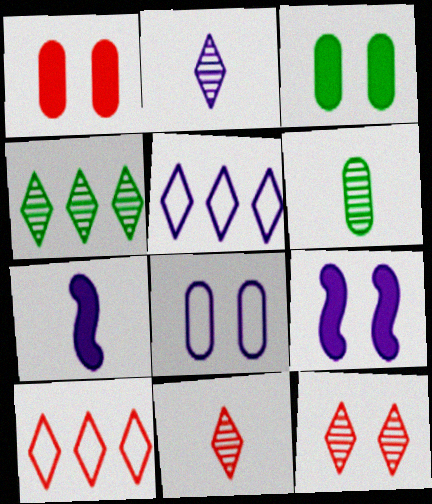[[2, 4, 12], 
[6, 9, 10]]